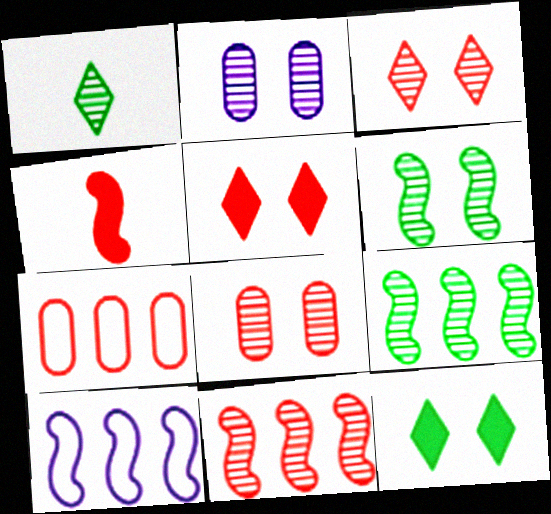[[1, 2, 11], 
[2, 3, 6], 
[3, 4, 7], 
[4, 6, 10]]